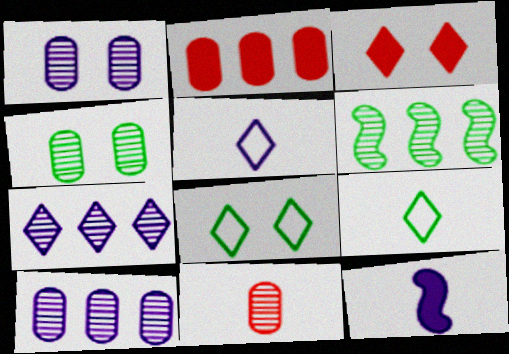[[3, 7, 9], 
[4, 10, 11], 
[9, 11, 12]]